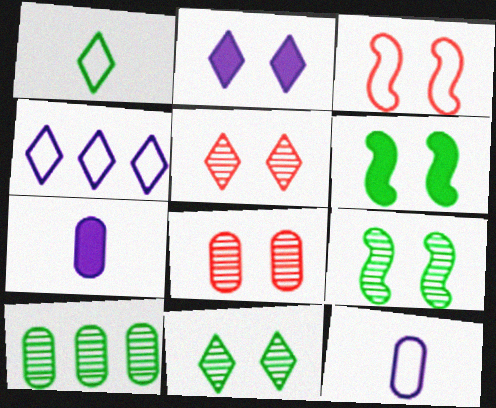[[1, 6, 10]]